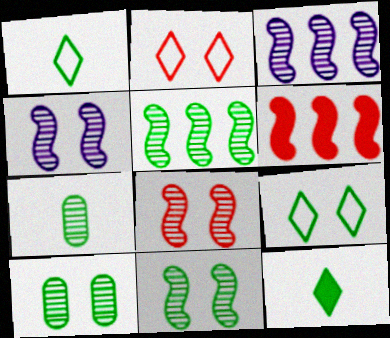[[4, 8, 11]]